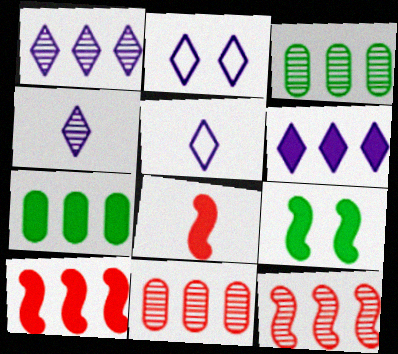[[1, 3, 12], 
[2, 3, 8], 
[2, 4, 6], 
[5, 9, 11], 
[6, 7, 10]]